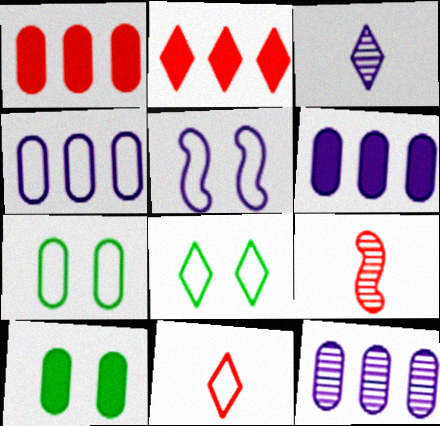[[2, 3, 8], 
[3, 5, 6], 
[4, 6, 12], 
[6, 8, 9]]